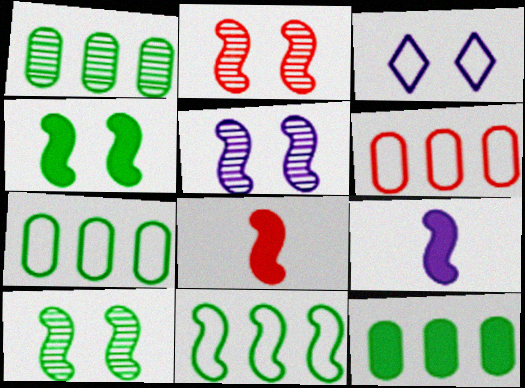[[1, 3, 8], 
[1, 7, 12], 
[2, 5, 10], 
[2, 9, 11], 
[5, 8, 11]]